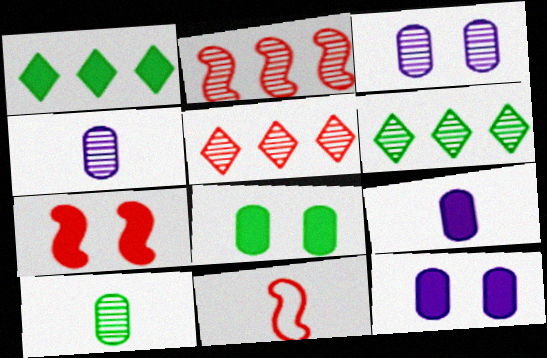[[1, 3, 11], 
[1, 7, 9], 
[2, 7, 11], 
[6, 11, 12]]